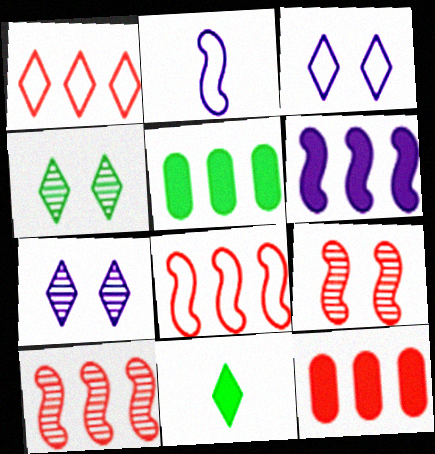[[1, 7, 11], 
[1, 10, 12], 
[2, 4, 12]]